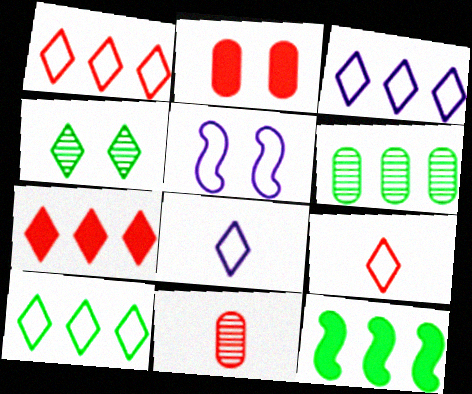[[1, 3, 10], 
[2, 4, 5], 
[4, 7, 8], 
[6, 10, 12]]